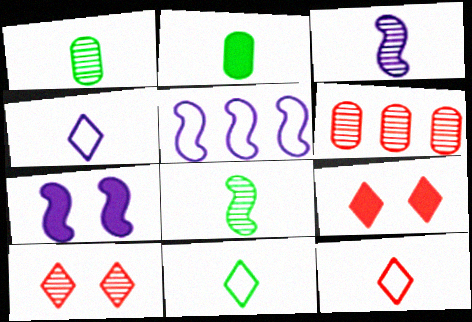[[1, 5, 9], 
[2, 3, 12], 
[2, 5, 10], 
[2, 8, 11], 
[3, 5, 7], 
[4, 11, 12], 
[6, 7, 11]]